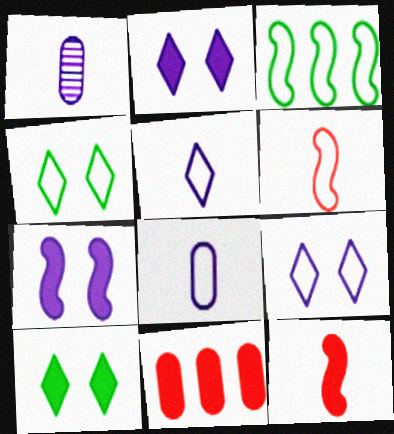[]